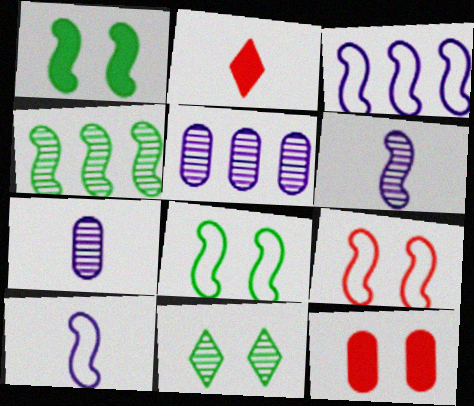[[2, 5, 8]]